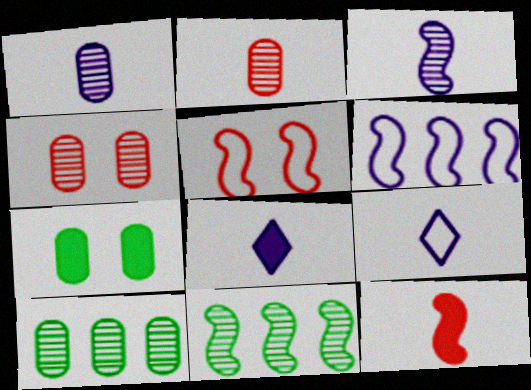[[1, 4, 10], 
[5, 8, 10]]